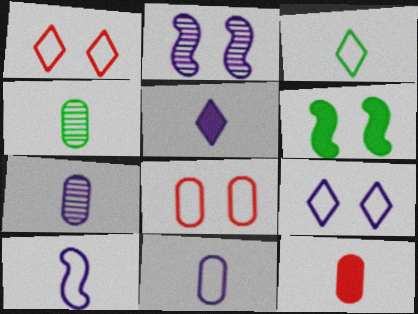[[4, 11, 12], 
[5, 7, 10]]